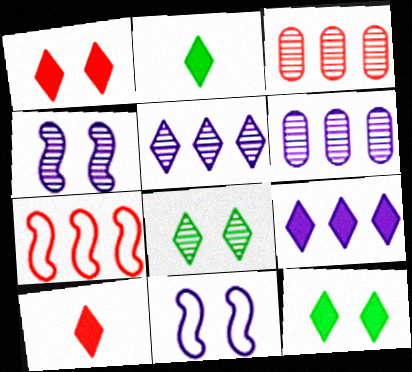[[1, 2, 9], 
[2, 3, 11], 
[9, 10, 12]]